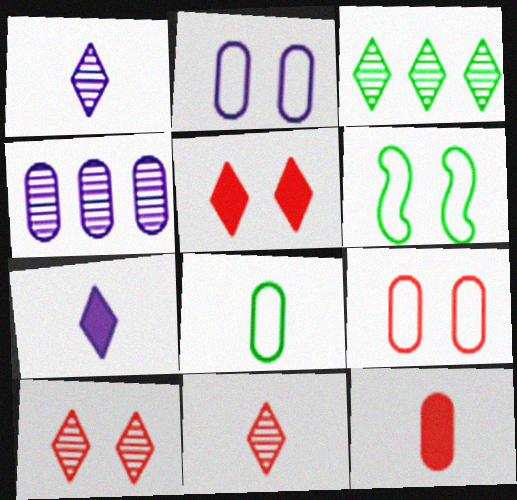[[1, 3, 10]]